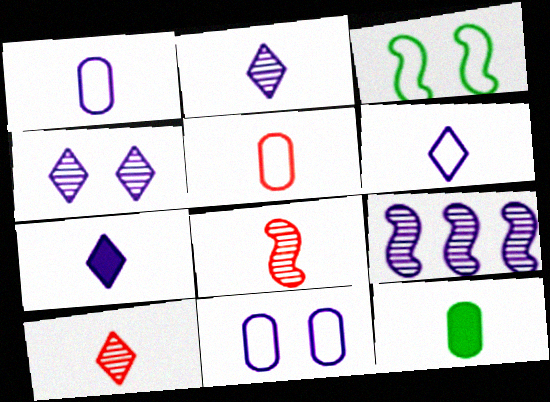[[2, 6, 7], 
[6, 8, 12], 
[7, 9, 11]]